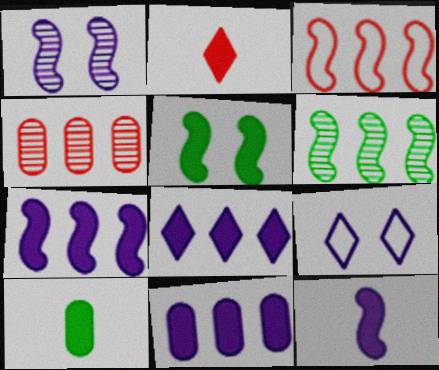[[2, 5, 11], 
[2, 10, 12], 
[3, 6, 7], 
[7, 8, 11]]